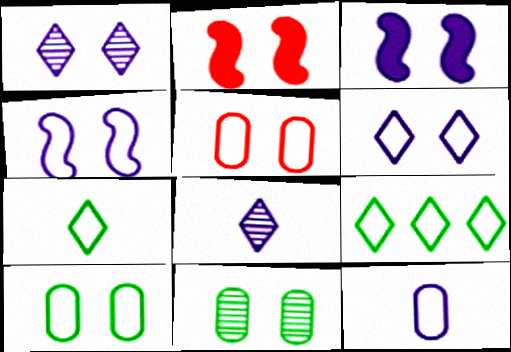[[1, 2, 10], 
[2, 6, 11]]